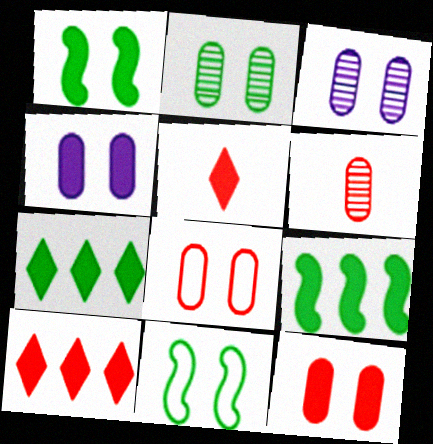[[2, 4, 8], 
[4, 5, 9]]